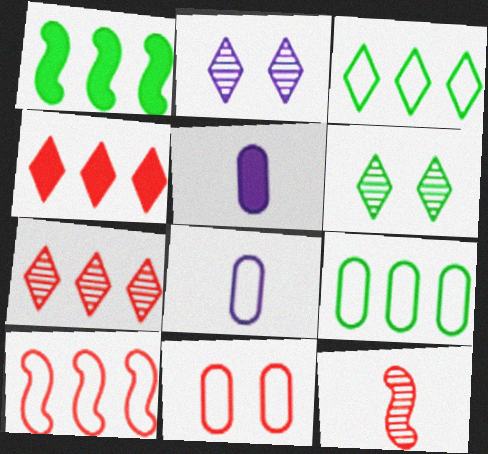[[4, 11, 12], 
[5, 6, 10], 
[8, 9, 11]]